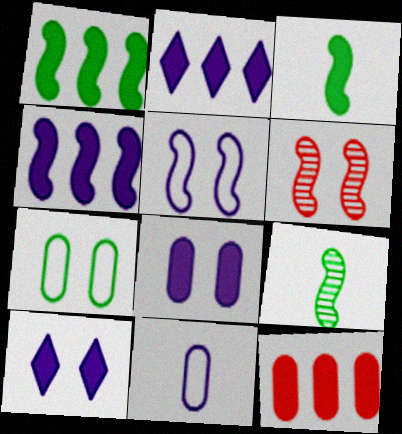[[1, 2, 12], 
[3, 10, 12], 
[6, 7, 10]]